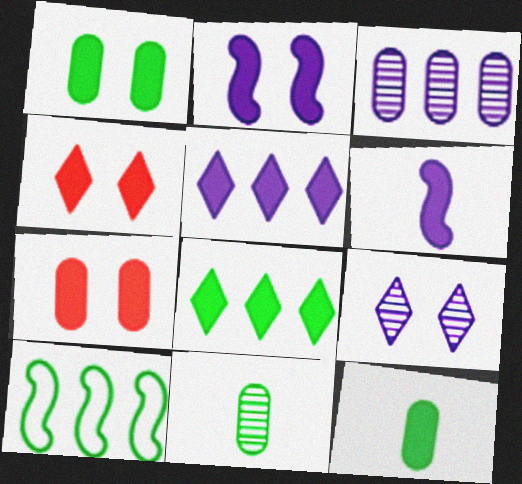[[1, 2, 4], 
[6, 7, 8]]